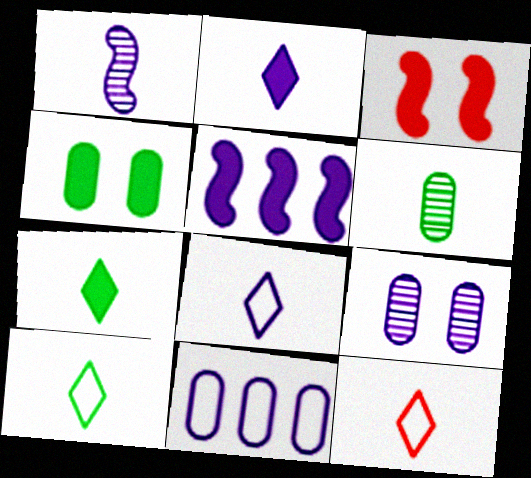[[5, 8, 9], 
[8, 10, 12]]